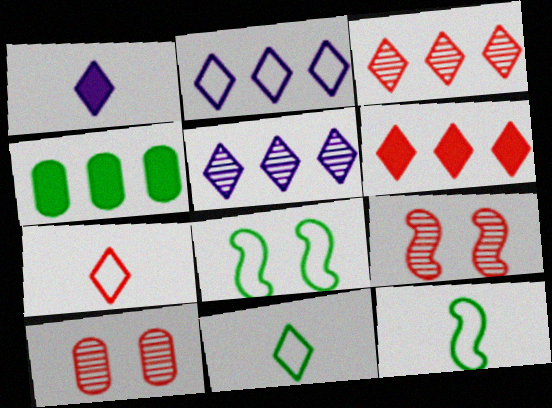[]